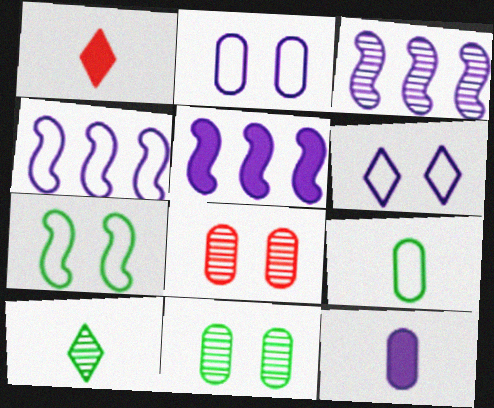[[1, 4, 11], 
[3, 4, 5], 
[3, 6, 12], 
[3, 8, 10]]